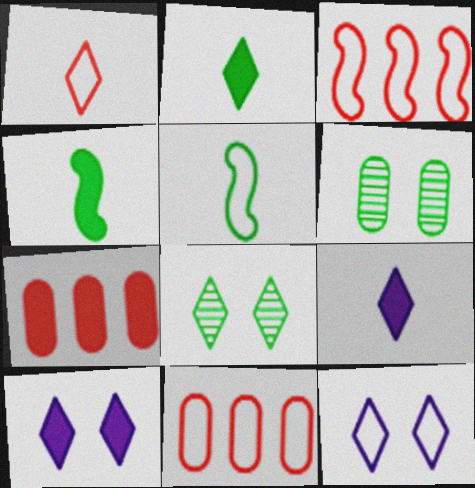[[3, 6, 9], 
[4, 7, 10], 
[5, 11, 12]]